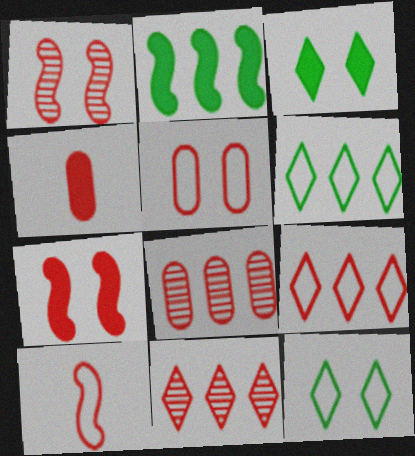[[1, 4, 9], 
[4, 5, 8], 
[5, 9, 10]]